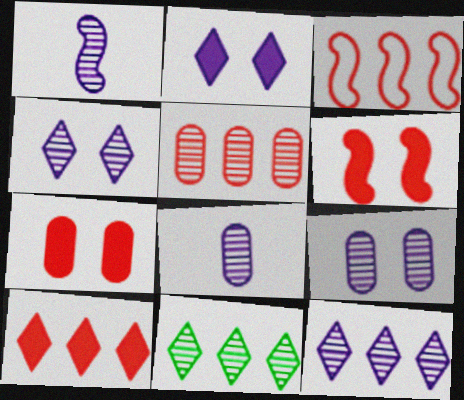[[1, 9, 12], 
[3, 5, 10]]